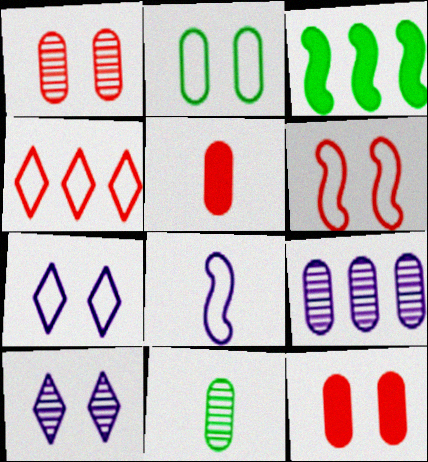[[1, 9, 11], 
[2, 4, 8], 
[2, 5, 9], 
[2, 6, 7], 
[3, 4, 9]]